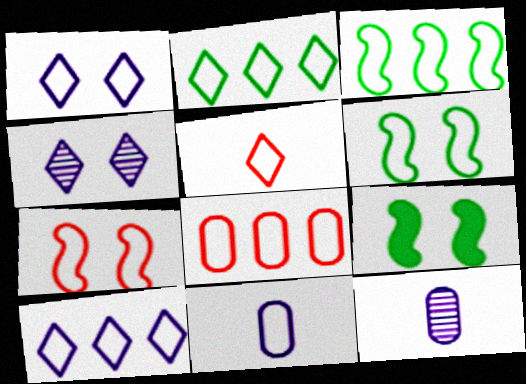[[1, 2, 5], 
[2, 7, 11], 
[3, 8, 10], 
[5, 7, 8]]